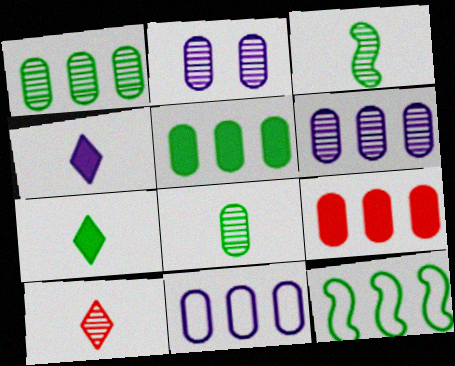[[1, 9, 11]]